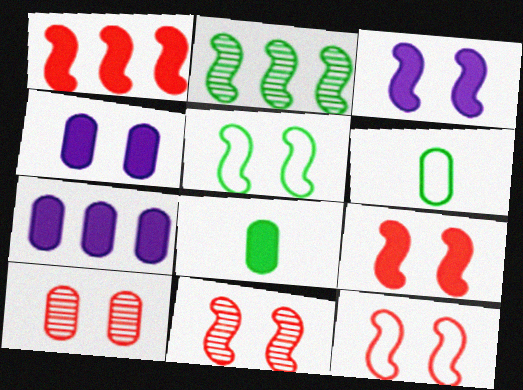[[3, 5, 11], 
[6, 7, 10], 
[9, 11, 12]]